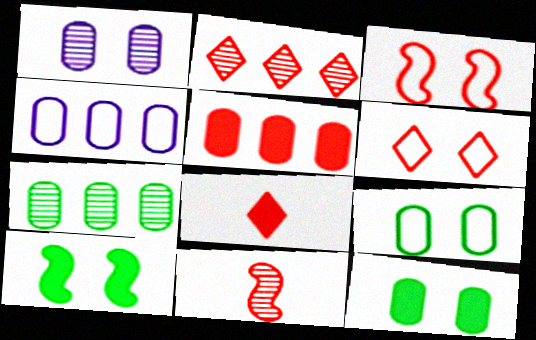[[1, 6, 10], 
[2, 6, 8], 
[4, 5, 7], 
[5, 6, 11]]